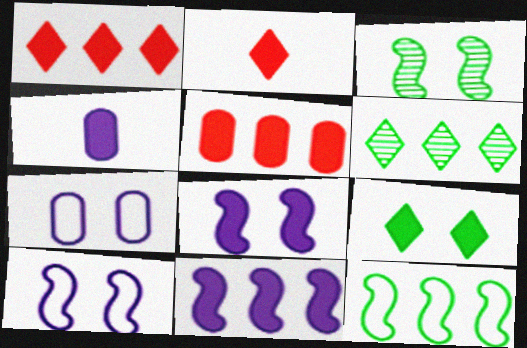[]